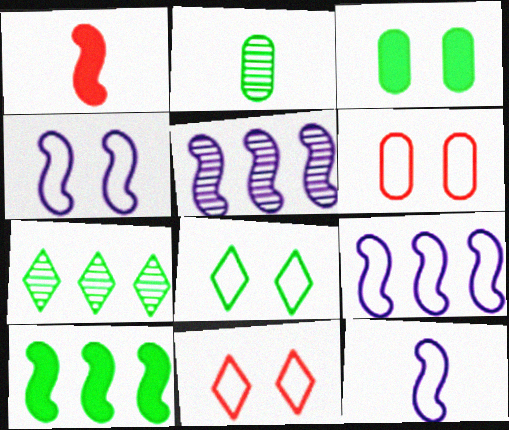[[2, 8, 10], 
[4, 6, 8], 
[4, 9, 12]]